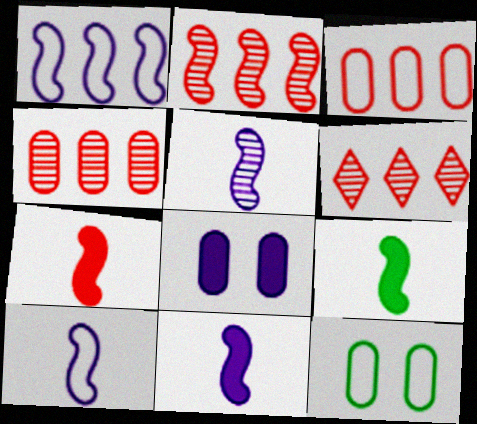[[2, 4, 6], 
[5, 10, 11], 
[6, 11, 12], 
[7, 9, 11]]